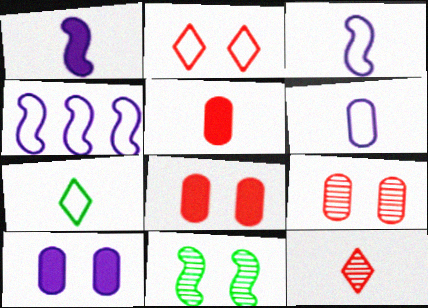[[2, 10, 11]]